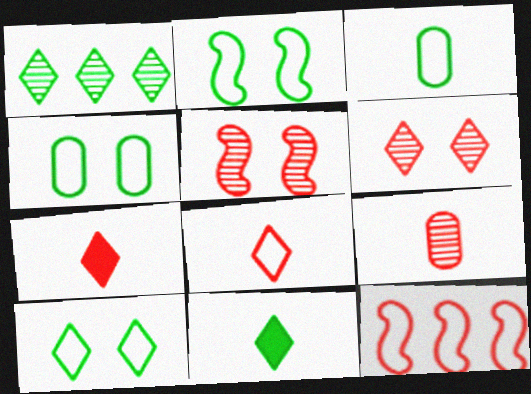[[1, 10, 11], 
[2, 4, 10]]